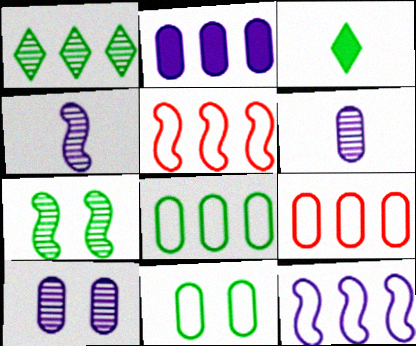[[1, 2, 5], 
[3, 5, 10], 
[3, 7, 8]]